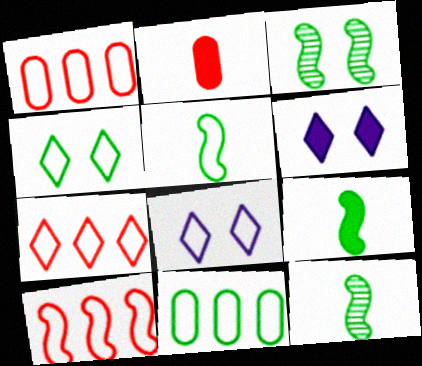[[1, 5, 8], 
[1, 6, 12], 
[1, 7, 10], 
[4, 5, 11], 
[5, 9, 12]]